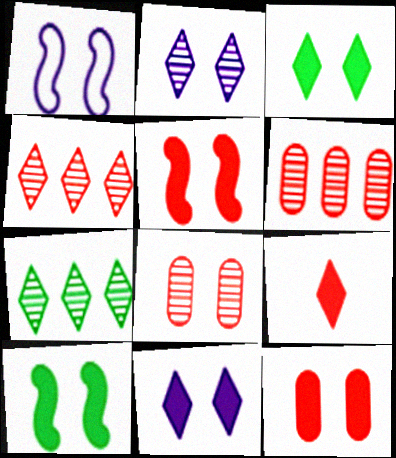[[1, 3, 8], 
[10, 11, 12]]